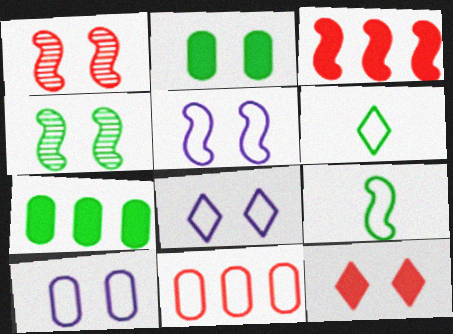[[1, 2, 8], 
[4, 6, 7], 
[4, 10, 12], 
[5, 6, 11], 
[5, 8, 10], 
[8, 9, 11]]